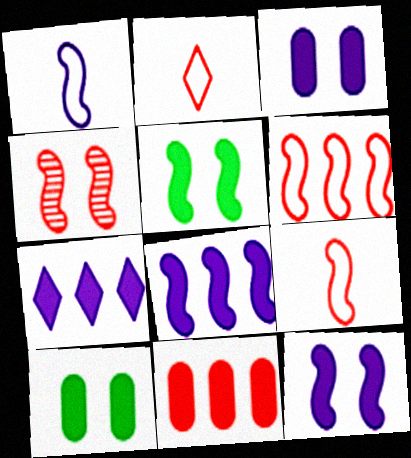[[2, 4, 11]]